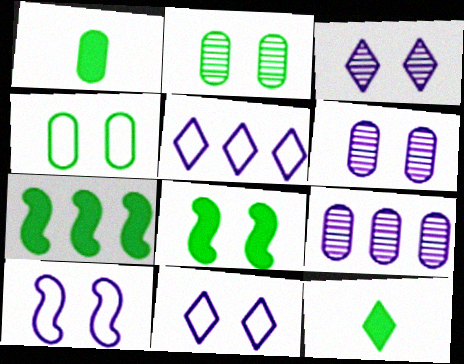[]